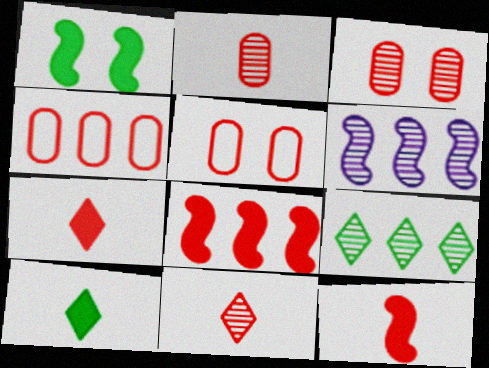[[5, 6, 10], 
[5, 8, 11]]